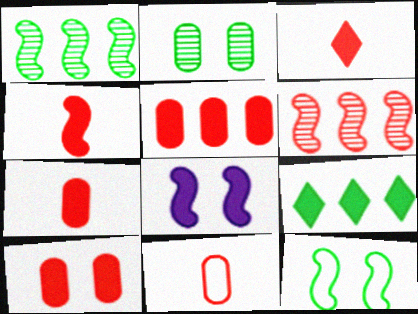[[3, 4, 7], 
[5, 7, 10], 
[7, 8, 9]]